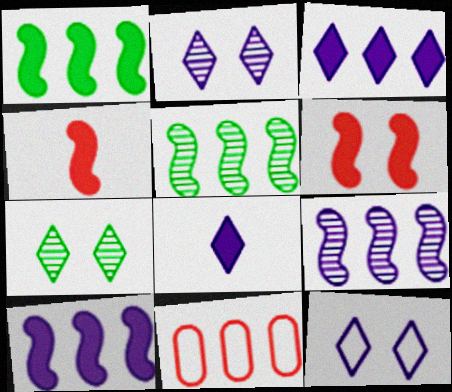[[3, 5, 11]]